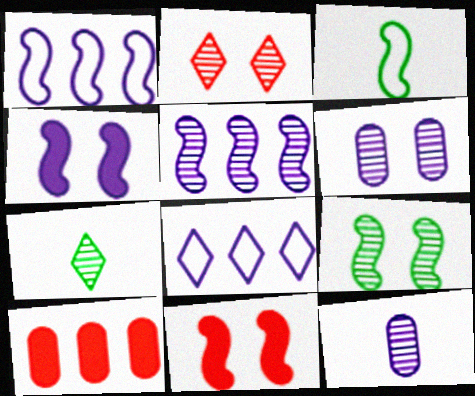[[2, 6, 9], 
[3, 5, 11], 
[4, 8, 12]]